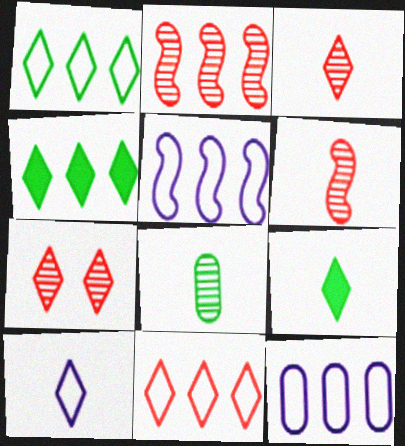[[2, 4, 12], 
[3, 9, 10], 
[4, 7, 10]]